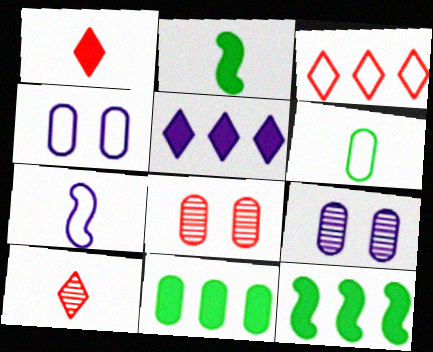[[2, 3, 9], 
[4, 10, 12], 
[5, 7, 9]]